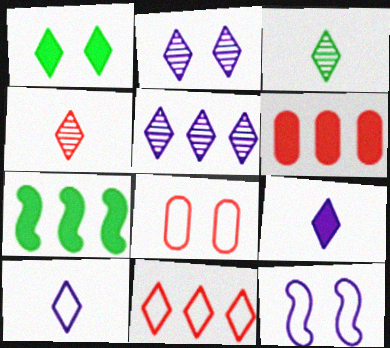[[3, 6, 12]]